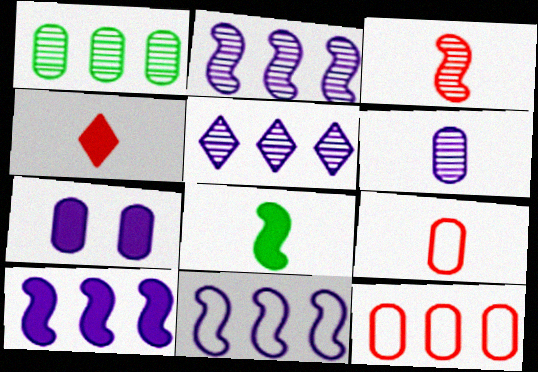[[1, 7, 9], 
[2, 10, 11], 
[3, 4, 9]]